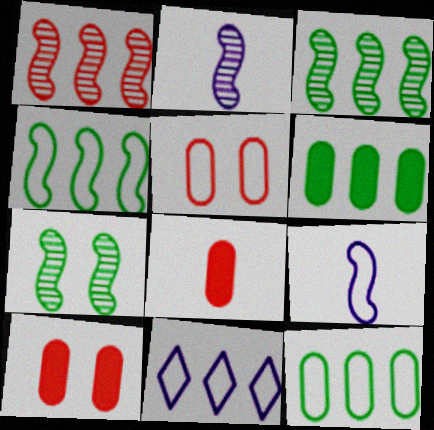[[1, 2, 7], 
[1, 6, 11], 
[7, 8, 11]]